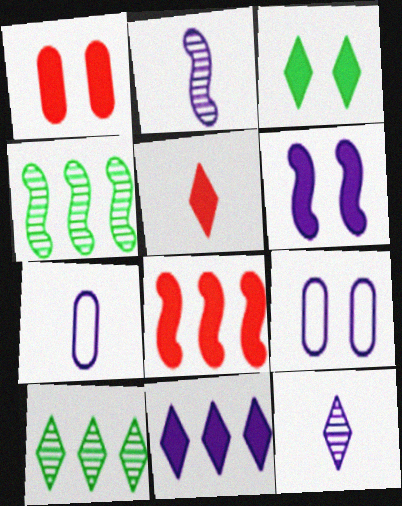[[1, 3, 6], 
[1, 5, 8], 
[2, 9, 11], 
[3, 5, 11], 
[4, 5, 9]]